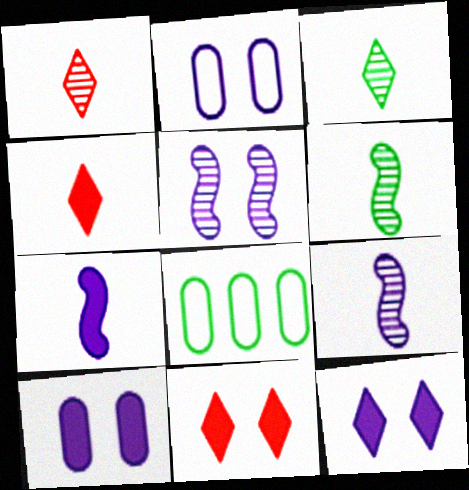[[2, 5, 12], 
[4, 5, 8], 
[8, 9, 11]]